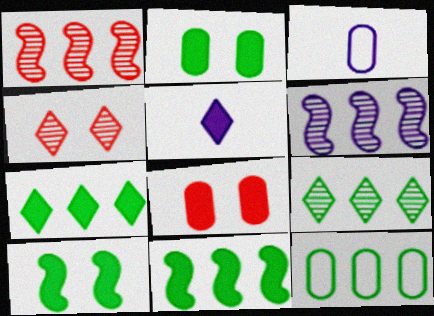[[3, 4, 11], 
[5, 8, 11], 
[9, 11, 12]]